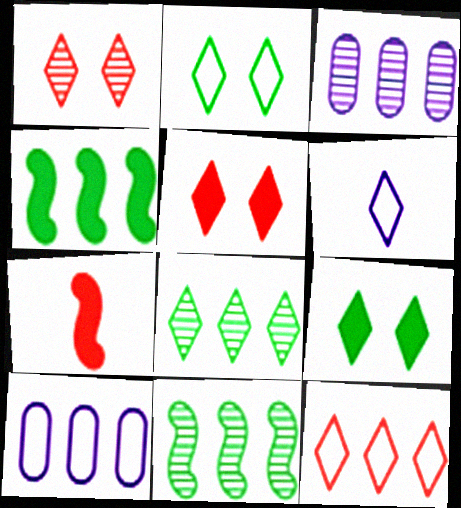[[2, 3, 7], 
[2, 6, 12], 
[3, 4, 12], 
[5, 6, 8]]